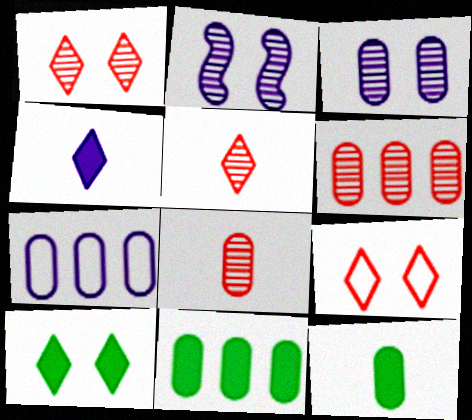[[2, 4, 7], 
[6, 7, 11]]